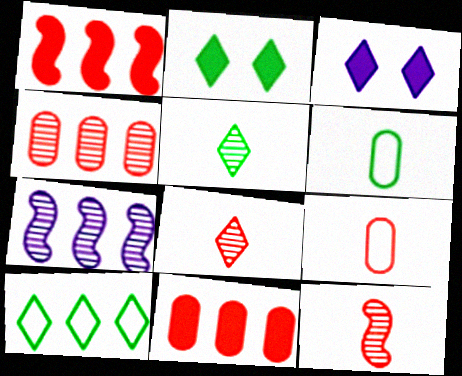[[2, 5, 10], 
[2, 7, 9], 
[3, 8, 10], 
[7, 10, 11]]